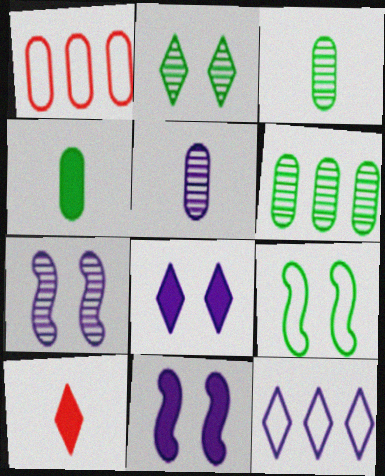[[2, 10, 12], 
[5, 11, 12]]